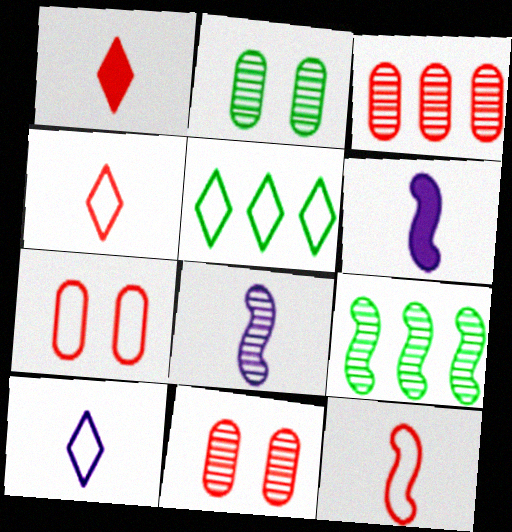[[5, 6, 11]]